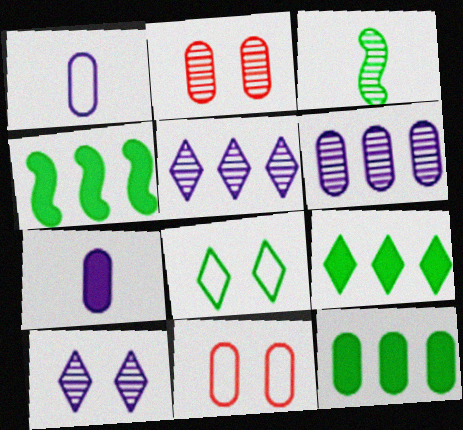[[1, 2, 12], 
[2, 3, 5], 
[3, 8, 12], 
[4, 9, 12]]